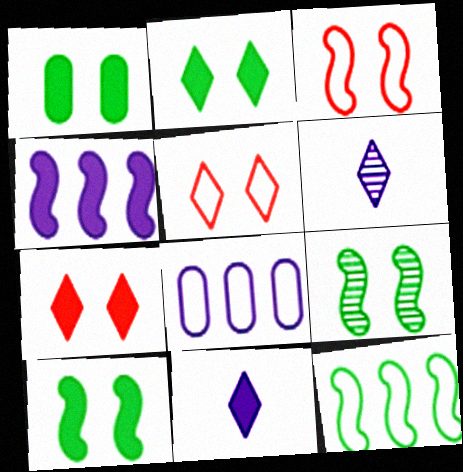[[1, 2, 10]]